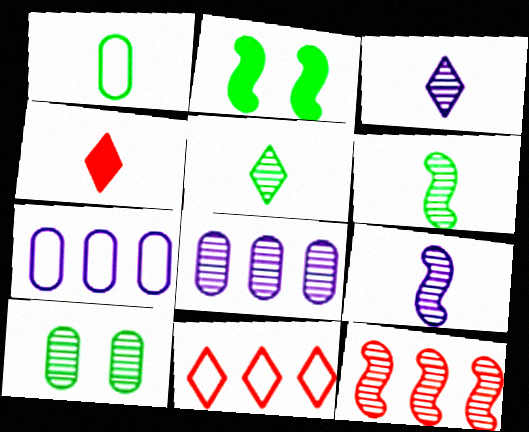[[1, 4, 9], 
[3, 10, 12]]